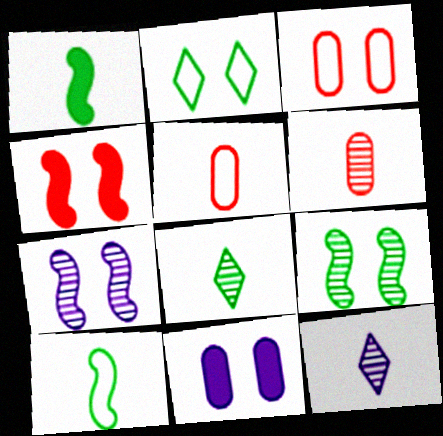[[1, 5, 12]]